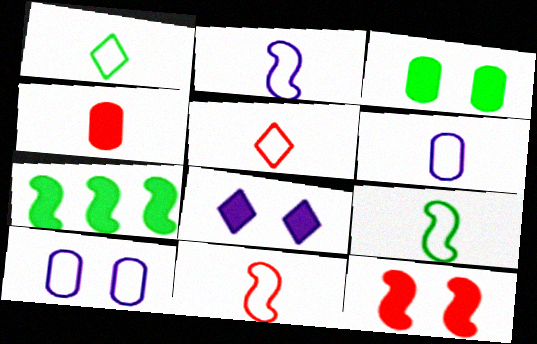[[1, 6, 11], 
[2, 9, 11], 
[3, 8, 12], 
[4, 7, 8], 
[5, 6, 9]]